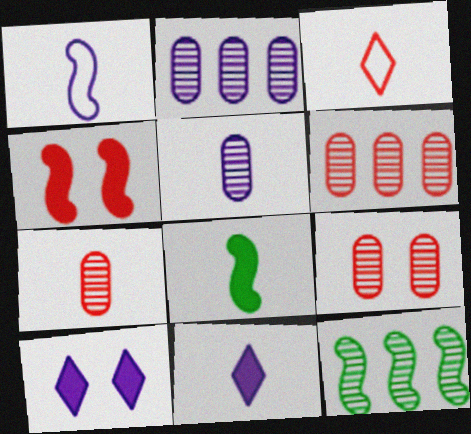[[1, 2, 10], 
[1, 4, 12], 
[1, 5, 11], 
[3, 4, 6], 
[3, 5, 8], 
[6, 7, 9]]